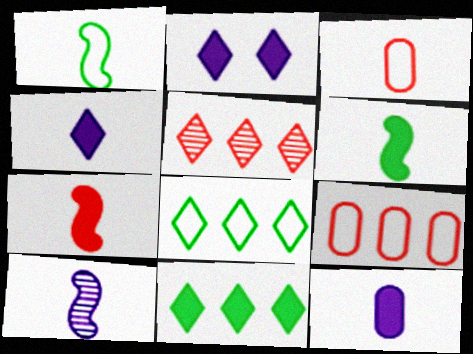[[1, 7, 10]]